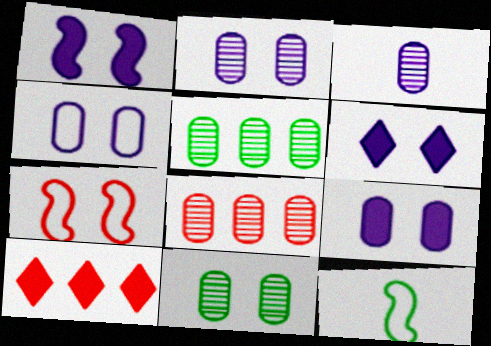[[1, 6, 9], 
[2, 4, 9], 
[2, 10, 12], 
[3, 8, 11], 
[6, 7, 11], 
[6, 8, 12]]